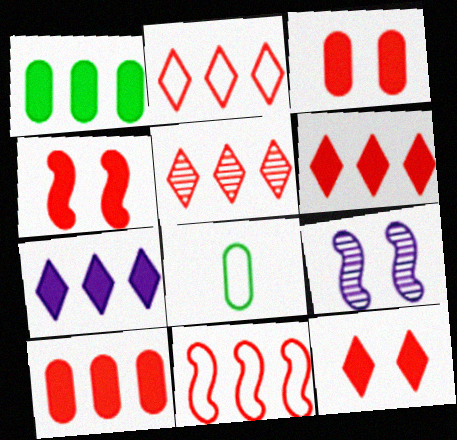[[2, 5, 6], 
[3, 4, 12], 
[5, 10, 11], 
[6, 8, 9]]